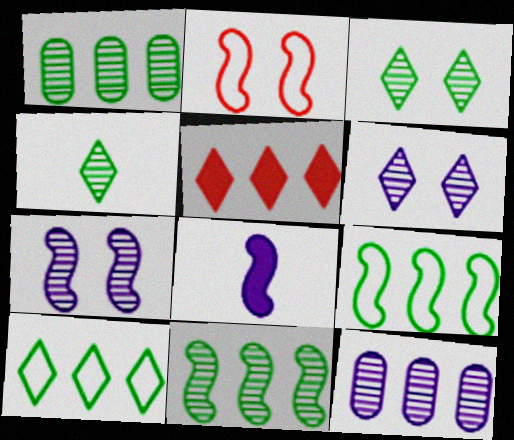[[2, 8, 11], 
[5, 9, 12]]